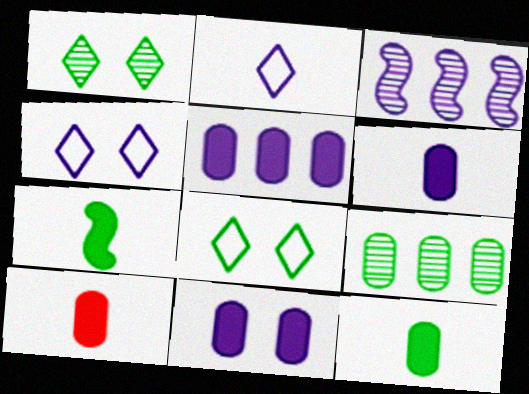[[2, 3, 11], 
[3, 4, 6], 
[3, 8, 10], 
[5, 6, 11], 
[6, 10, 12], 
[7, 8, 9]]